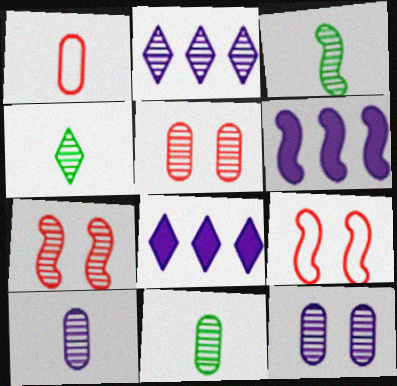[[2, 3, 5], 
[2, 7, 11], 
[3, 4, 11], 
[3, 6, 9], 
[8, 9, 11]]